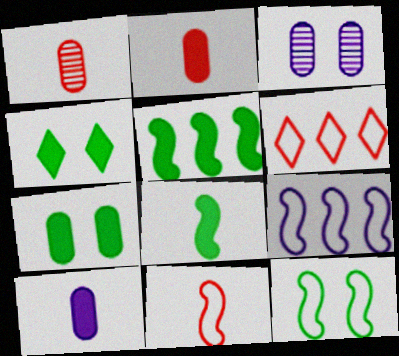[[1, 4, 9], 
[3, 6, 8], 
[9, 11, 12]]